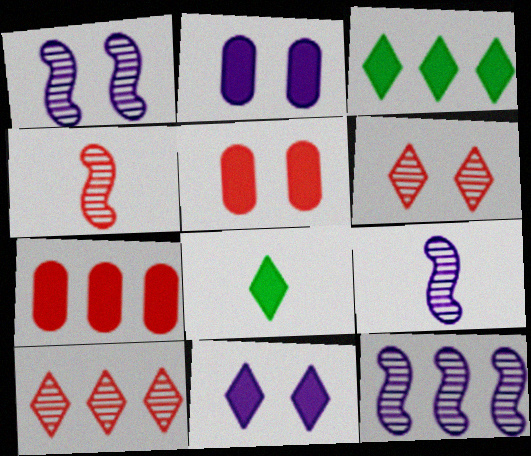[[1, 9, 12]]